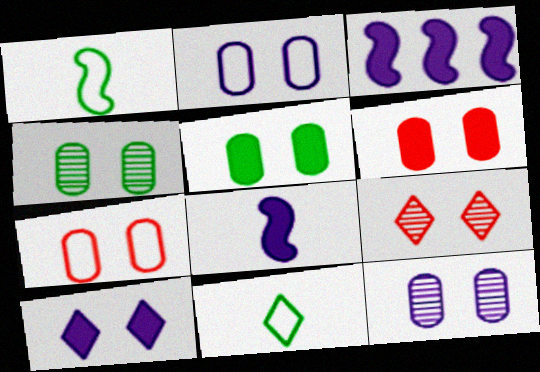[[2, 4, 6], 
[5, 7, 12]]